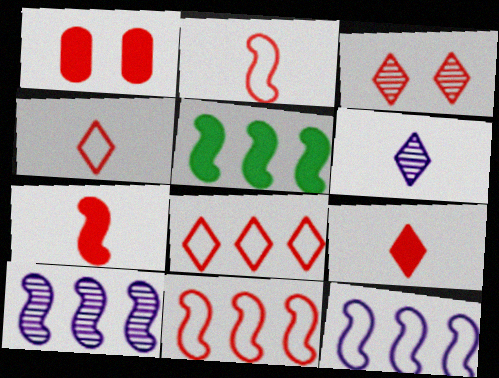[[3, 8, 9], 
[5, 10, 11]]